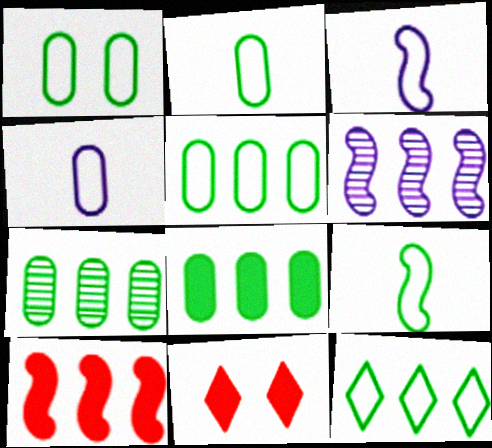[[1, 2, 5], 
[1, 9, 12], 
[2, 6, 11], 
[3, 7, 11], 
[5, 7, 8]]